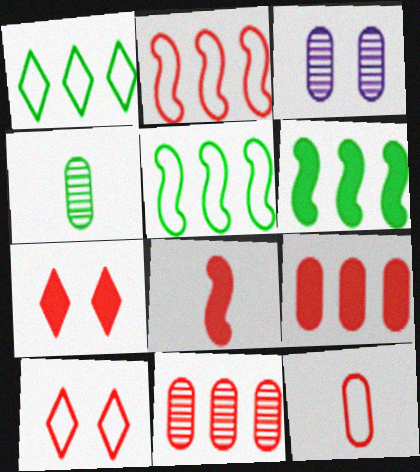[[1, 3, 8], 
[2, 10, 12], 
[3, 4, 11], 
[7, 8, 9], 
[8, 10, 11]]